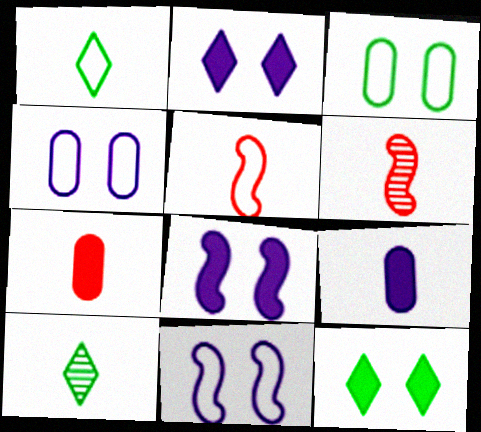[[1, 6, 9], 
[5, 9, 10]]